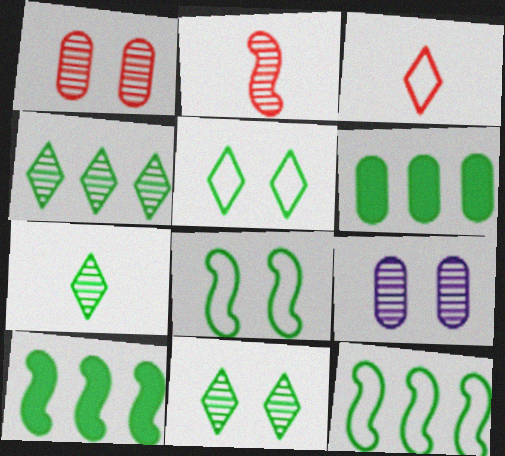[[2, 4, 9], 
[3, 9, 10], 
[4, 6, 12], 
[4, 7, 11], 
[6, 7, 8]]